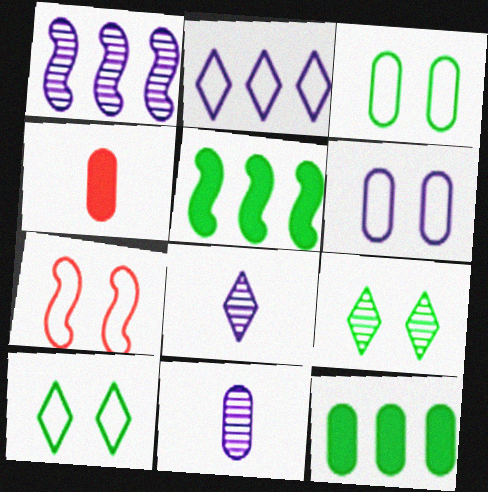[[1, 4, 10], 
[6, 7, 10], 
[7, 8, 12]]